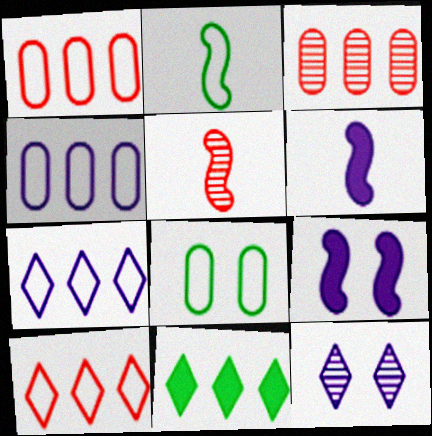[[2, 5, 6], 
[4, 6, 12]]